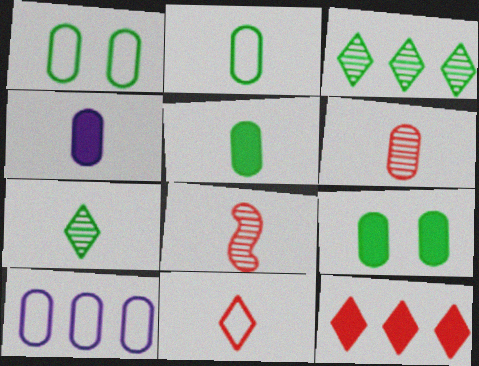[[2, 4, 6], 
[6, 9, 10]]